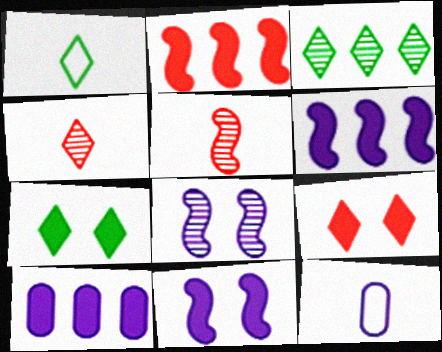[[1, 3, 7]]